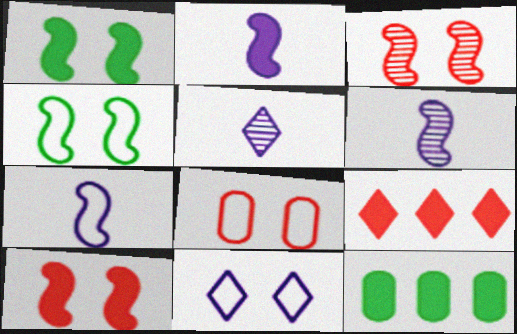[[2, 6, 7], 
[4, 8, 11]]